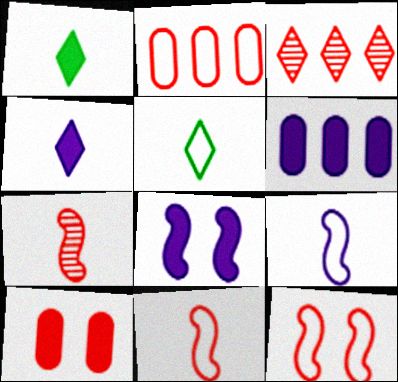[[3, 10, 11], 
[4, 6, 8]]